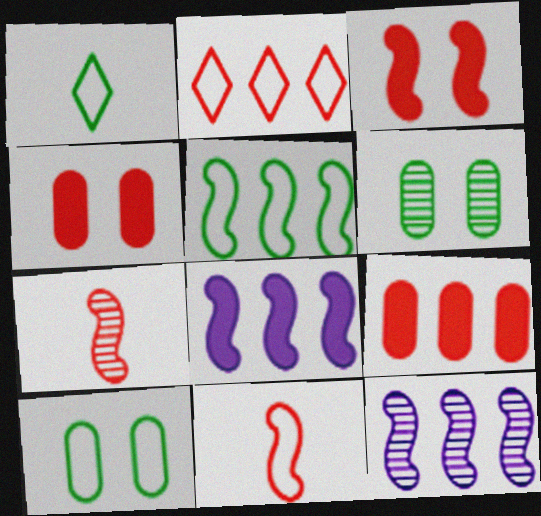[[1, 4, 12], 
[1, 5, 10], 
[2, 4, 7]]